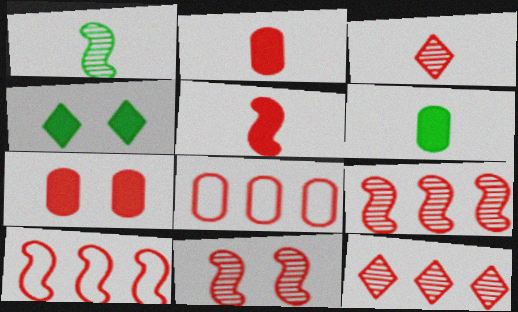[[3, 7, 10], 
[5, 10, 11]]